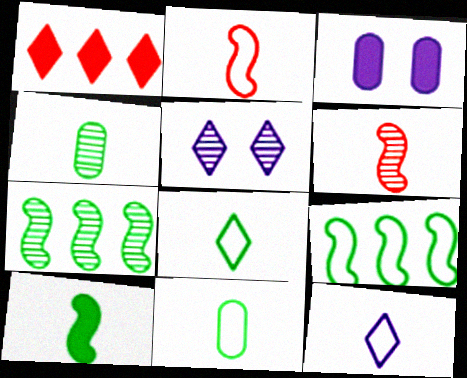[[1, 3, 10], 
[1, 5, 8], 
[2, 11, 12], 
[4, 8, 10]]